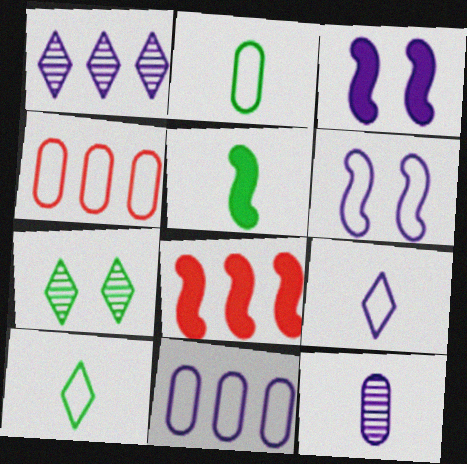[[3, 5, 8], 
[4, 6, 10], 
[6, 9, 11]]